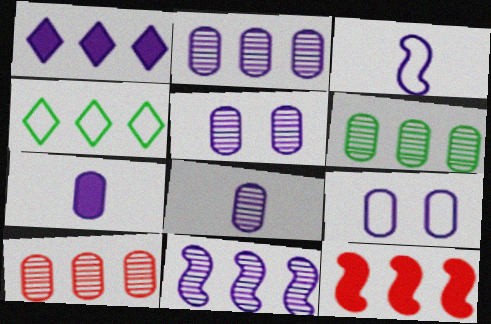[[1, 3, 5], 
[2, 4, 12], 
[2, 5, 8], 
[2, 6, 10], 
[2, 7, 9]]